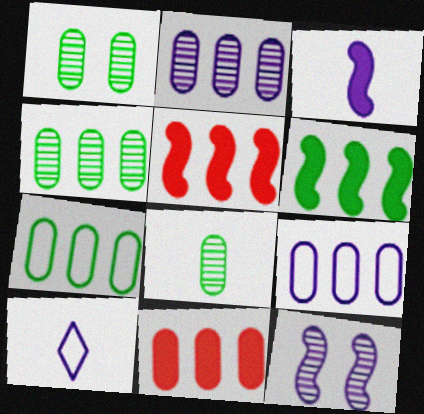[[1, 4, 8], 
[1, 5, 10], 
[2, 7, 11], 
[4, 9, 11]]